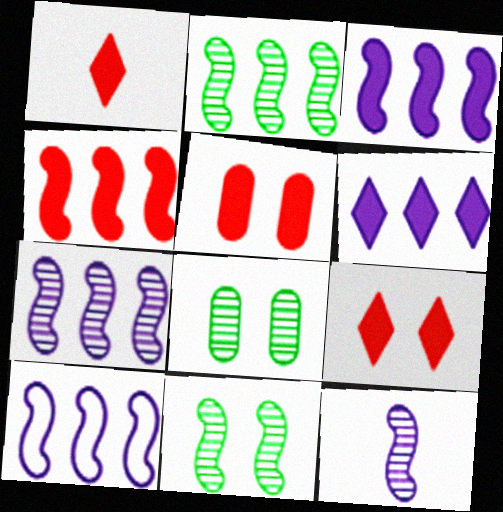[[1, 4, 5], 
[1, 8, 10], 
[2, 4, 10], 
[3, 7, 10]]